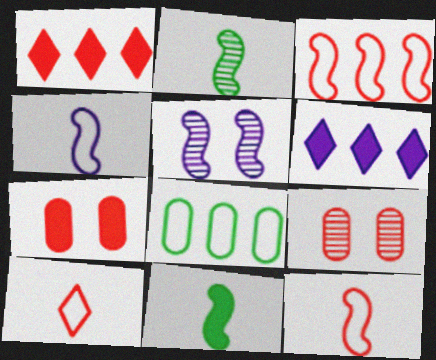[[1, 9, 12], 
[3, 5, 11], 
[6, 7, 11]]